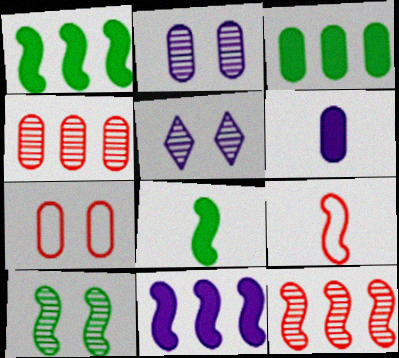[[3, 5, 9], 
[9, 10, 11]]